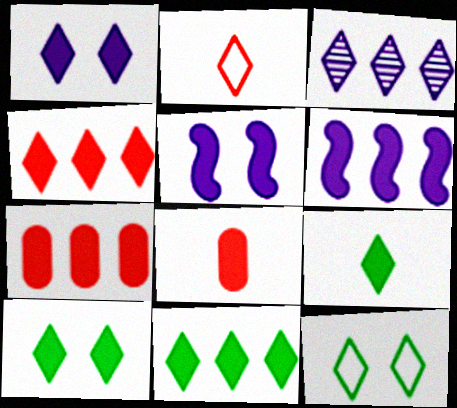[[1, 4, 9], 
[2, 3, 10], 
[5, 7, 9], 
[5, 8, 11], 
[6, 7, 11], 
[6, 8, 10], 
[9, 10, 11]]